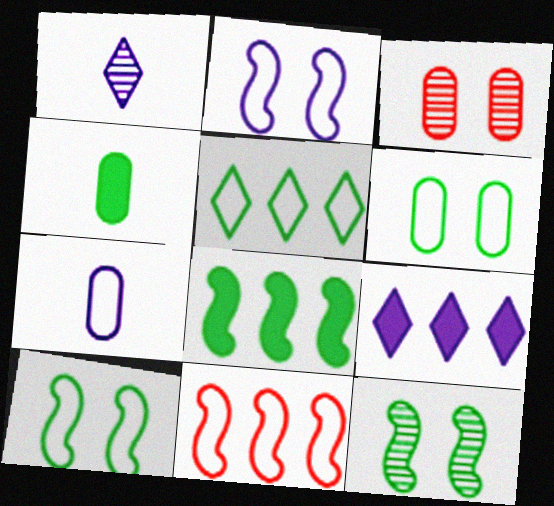[[4, 5, 12]]